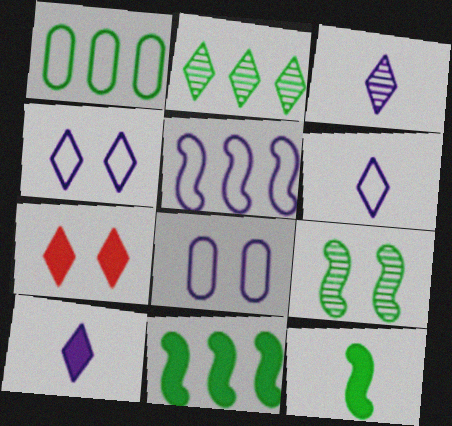[[1, 2, 11], 
[2, 6, 7], 
[3, 6, 10], 
[5, 6, 8], 
[7, 8, 9]]